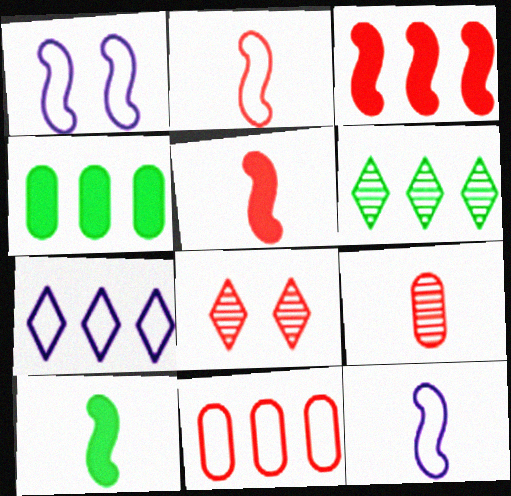[[4, 8, 12], 
[5, 8, 11]]